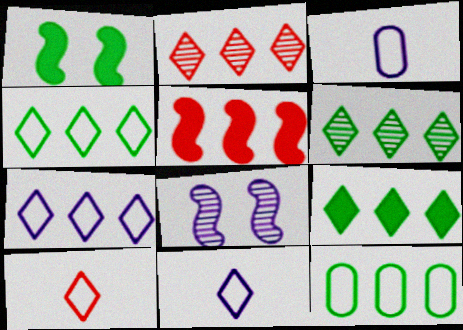[[1, 2, 3], 
[2, 7, 9], 
[4, 6, 9]]